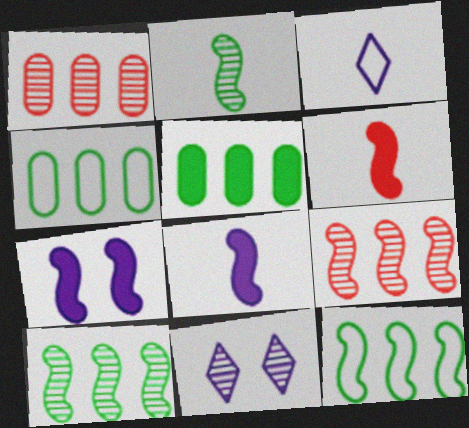[[1, 2, 11], 
[4, 6, 11]]